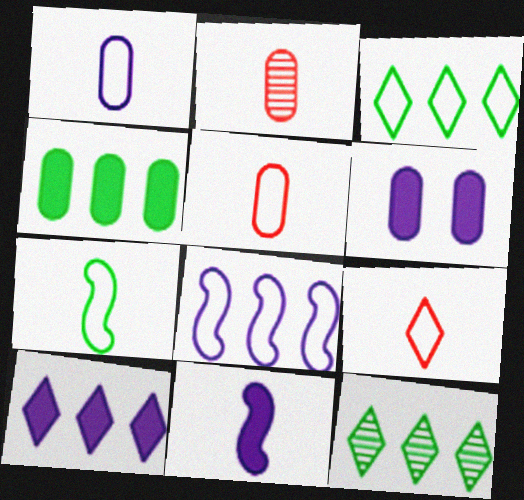[[1, 7, 9], 
[6, 10, 11]]